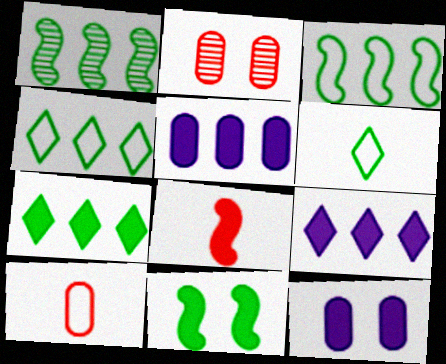[[7, 8, 12]]